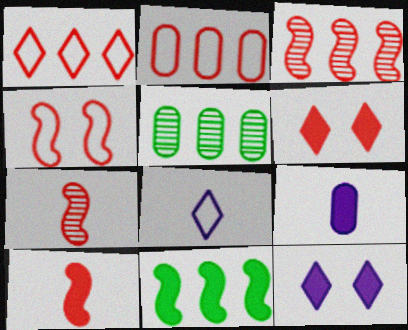[[2, 6, 7], 
[3, 4, 10], 
[6, 9, 11]]